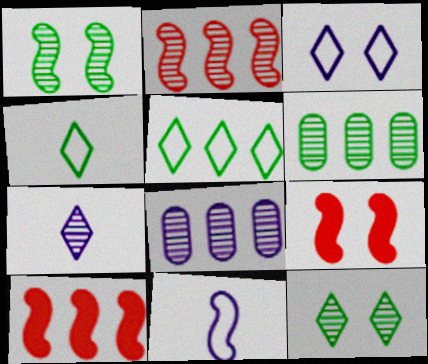[[1, 10, 11], 
[4, 8, 9], 
[5, 8, 10]]